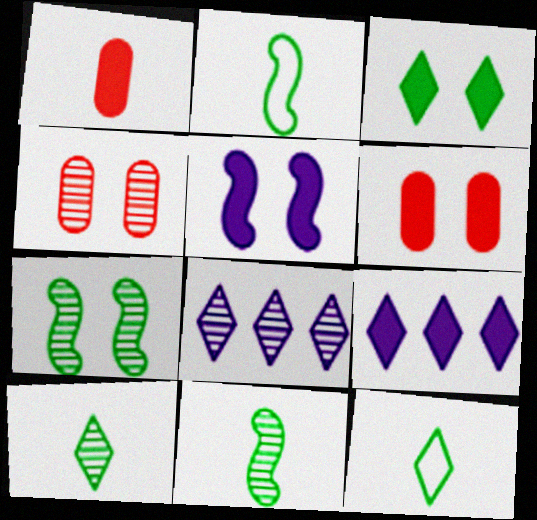[[2, 4, 9], 
[2, 6, 8], 
[3, 5, 6], 
[4, 8, 11]]